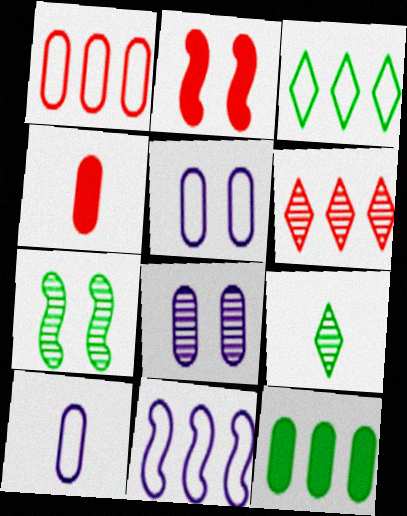[[1, 3, 11], 
[6, 11, 12]]